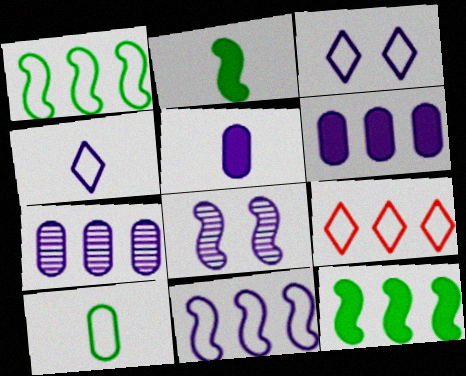[[4, 6, 8], 
[7, 9, 12]]